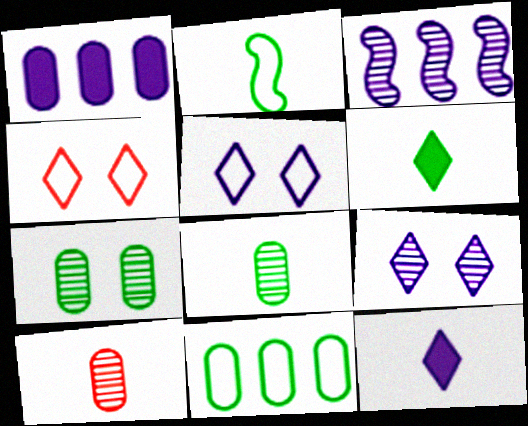[[2, 6, 8], 
[2, 10, 12]]